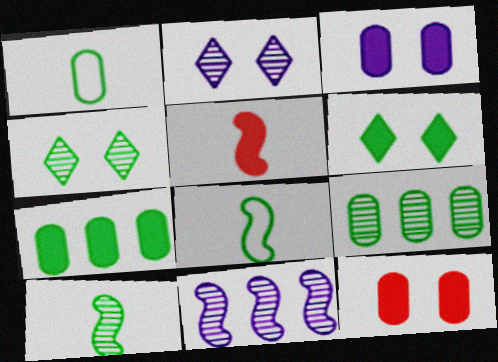[[4, 7, 8], 
[4, 9, 10], 
[6, 8, 9]]